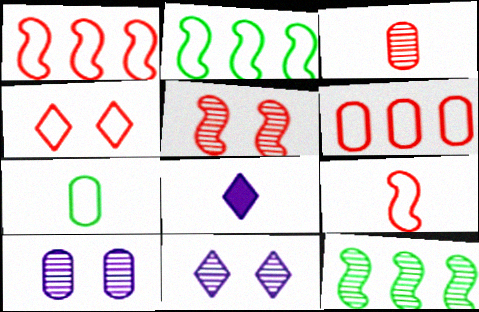[[3, 11, 12], 
[4, 6, 9]]